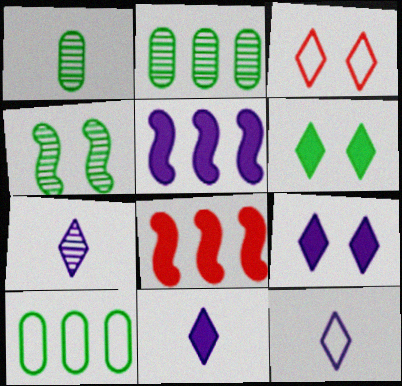[[1, 3, 5], 
[7, 11, 12]]